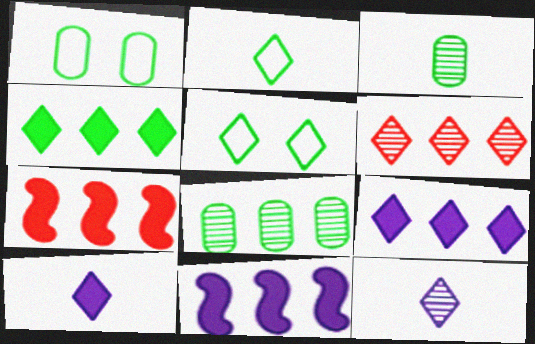[[1, 7, 12], 
[5, 6, 10]]